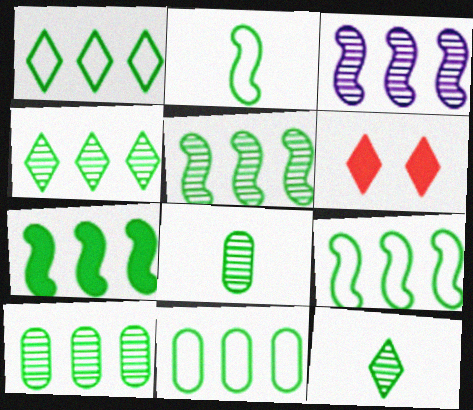[[1, 7, 10], 
[1, 9, 11], 
[4, 5, 10], 
[4, 7, 11], 
[5, 7, 9]]